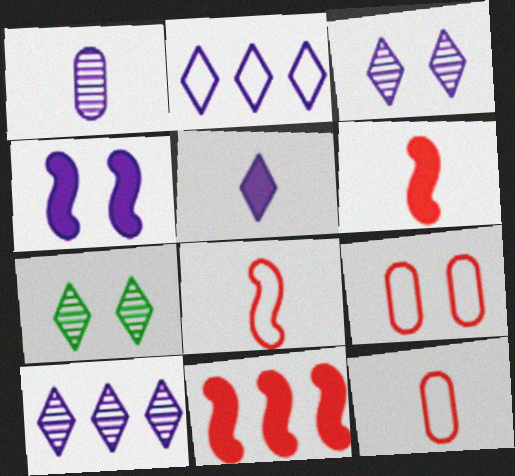[[1, 2, 4], 
[2, 3, 5], 
[4, 7, 9]]